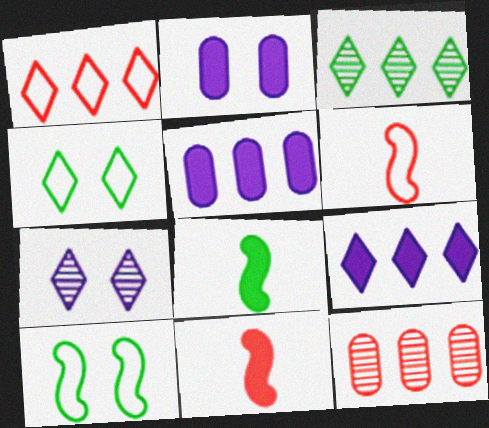[[1, 3, 9], 
[2, 3, 6]]